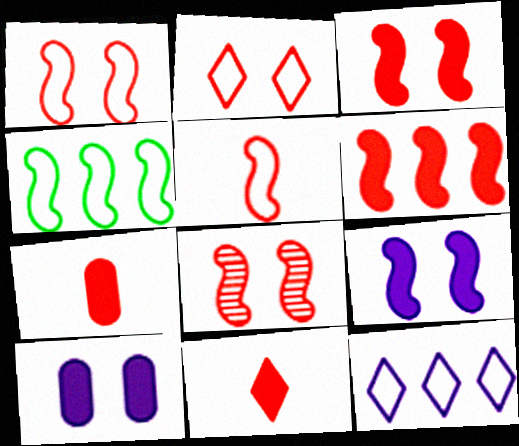[[1, 3, 8], 
[5, 6, 8]]